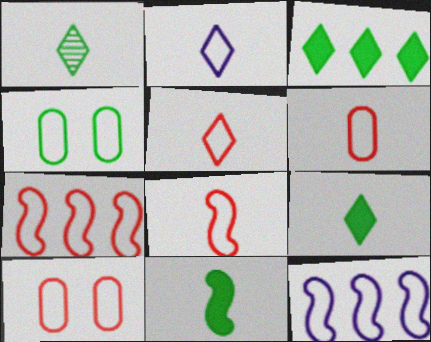[[2, 4, 7], 
[4, 5, 12], 
[5, 6, 8], 
[5, 7, 10]]